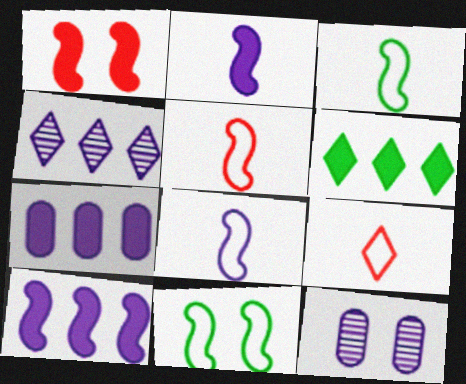[[3, 5, 8], 
[5, 6, 12]]